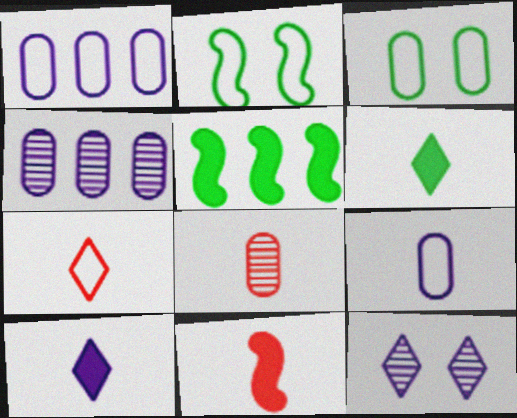[[1, 2, 7], 
[7, 8, 11]]